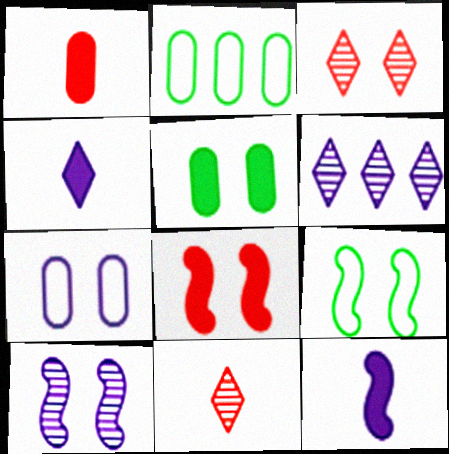[[1, 6, 9], 
[2, 3, 12], 
[6, 7, 12], 
[8, 9, 10]]